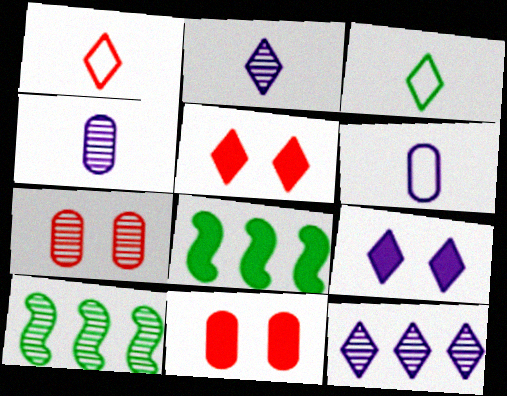[[2, 7, 10], 
[3, 5, 12], 
[5, 6, 10]]